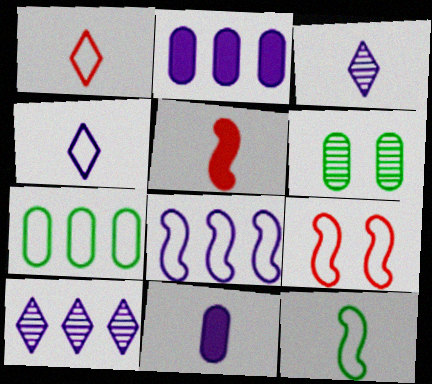[[2, 8, 10], 
[4, 7, 9], 
[8, 9, 12]]